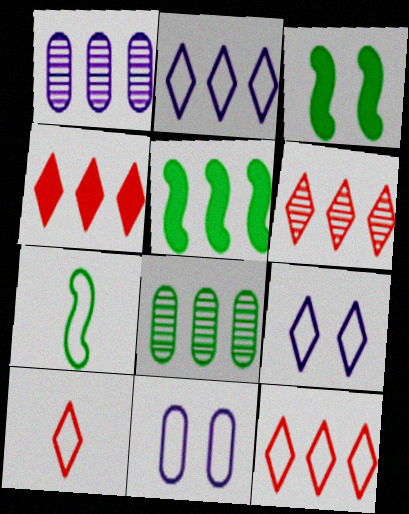[[1, 3, 10], 
[1, 5, 12], 
[4, 6, 12], 
[7, 11, 12]]